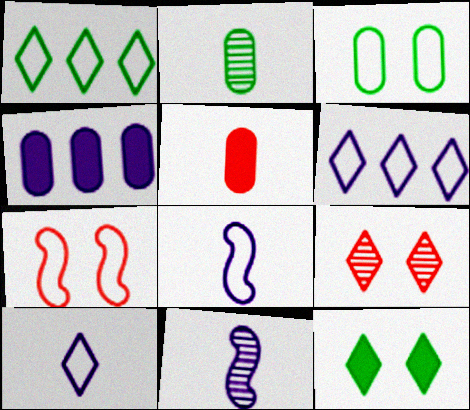[]